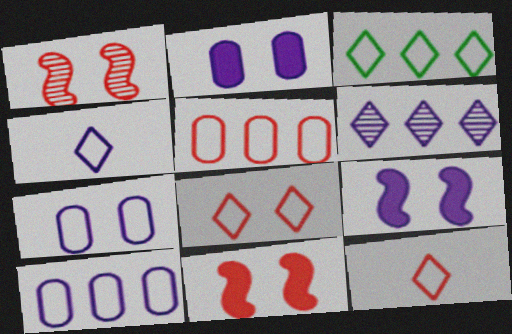[[3, 4, 8]]